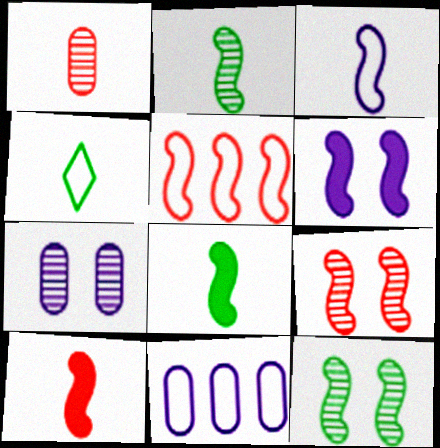[[2, 3, 10], 
[2, 5, 6], 
[5, 9, 10]]